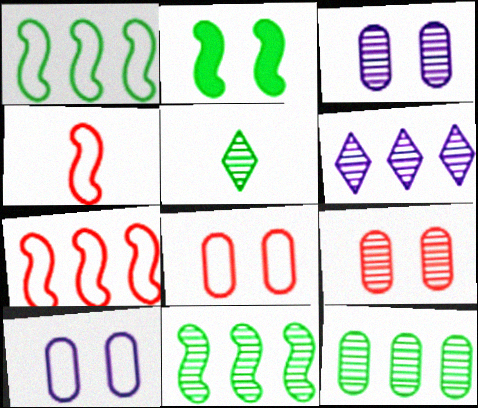[]